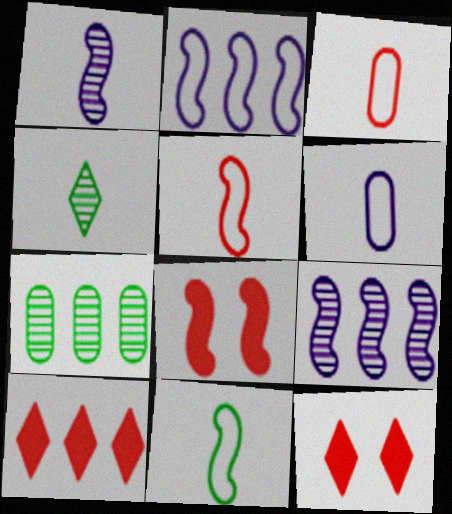[[2, 7, 10], 
[8, 9, 11]]